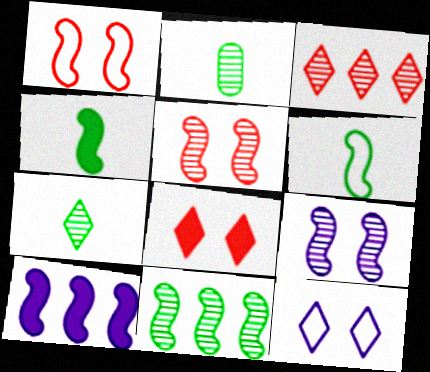[[2, 3, 9], 
[5, 6, 10]]